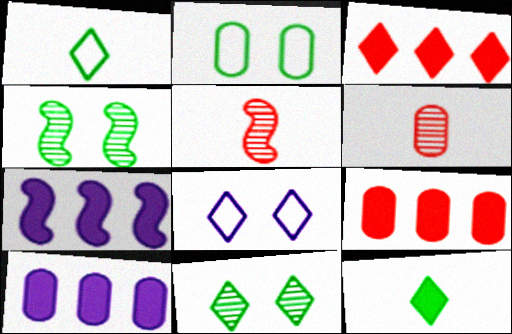[[2, 6, 10]]